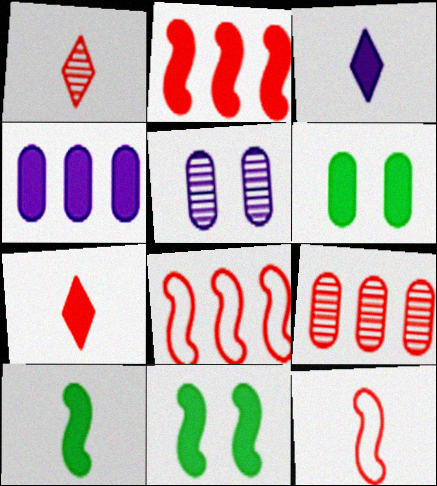[[2, 3, 6], 
[4, 7, 11]]